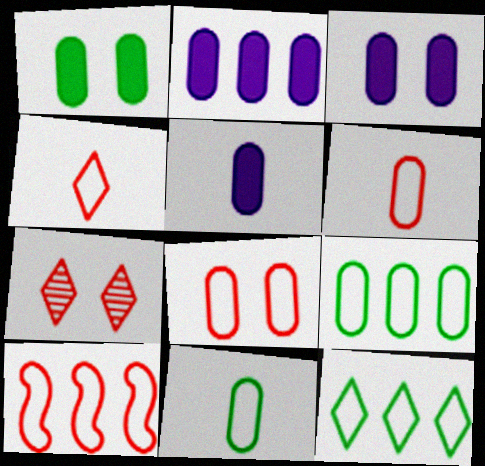[[2, 3, 5], 
[4, 8, 10]]